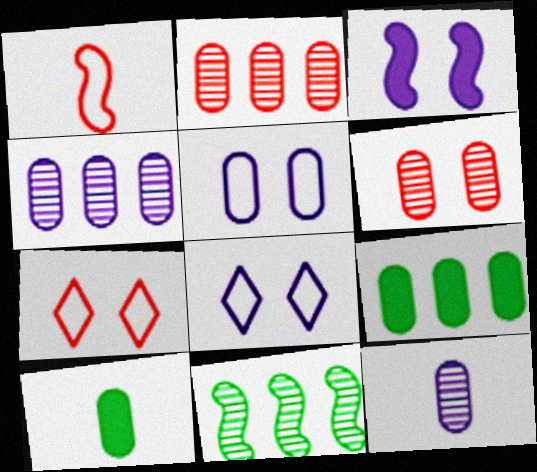[[1, 3, 11], 
[2, 5, 10]]